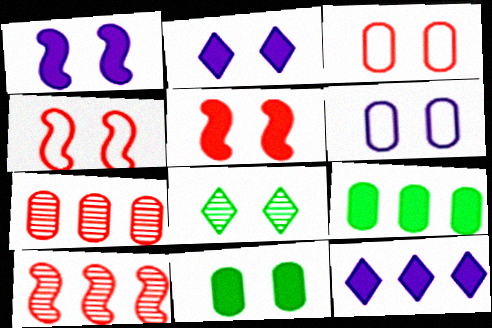[[1, 3, 8], 
[2, 5, 11], 
[5, 6, 8]]